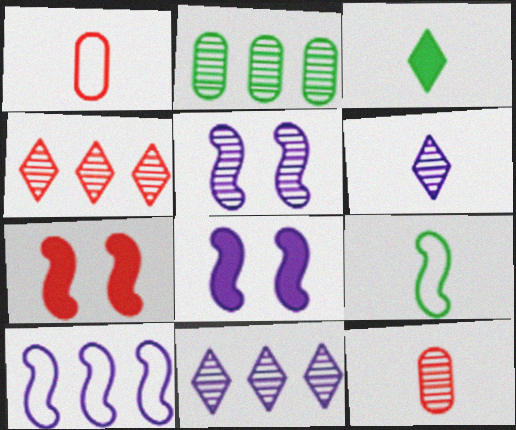[[1, 4, 7]]